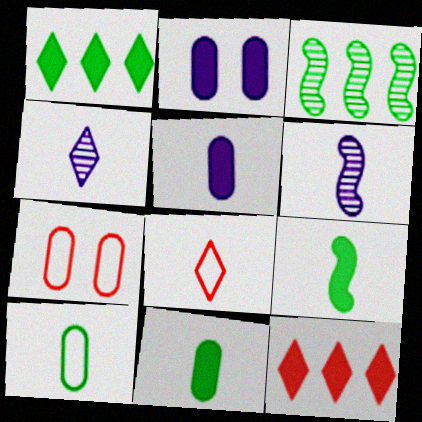[[1, 6, 7], 
[2, 3, 8], 
[2, 9, 12], 
[6, 8, 11]]